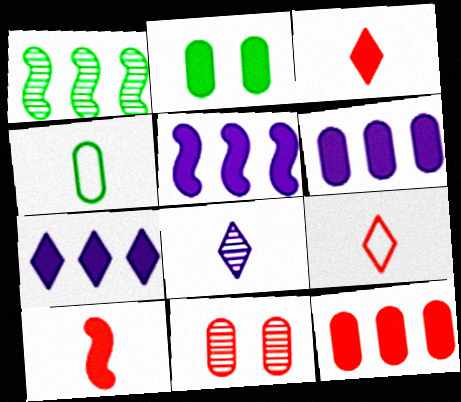[[1, 8, 11], 
[2, 3, 5], 
[2, 7, 10], 
[4, 6, 11], 
[4, 8, 10], 
[5, 6, 7]]